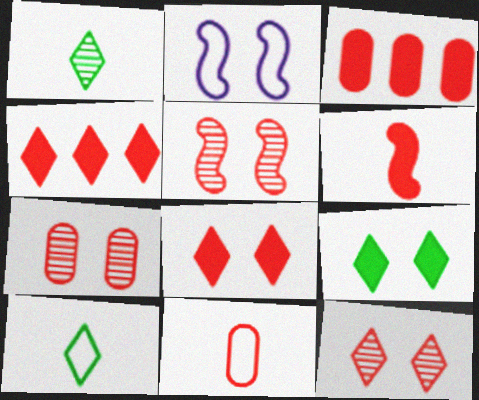[[1, 2, 3], 
[2, 7, 9], 
[3, 6, 8], 
[3, 7, 11], 
[4, 5, 11], 
[5, 7, 12]]